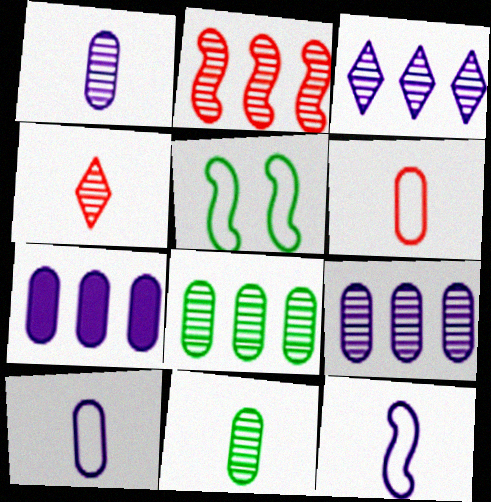[[2, 3, 8], 
[4, 5, 7]]